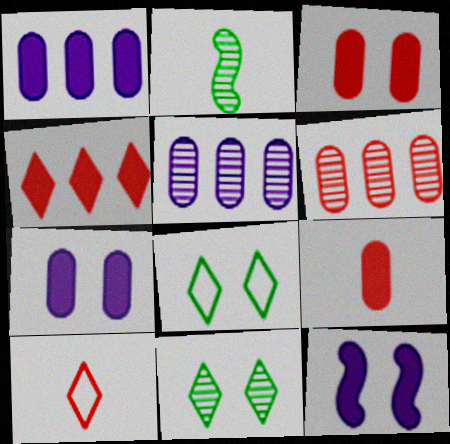[]